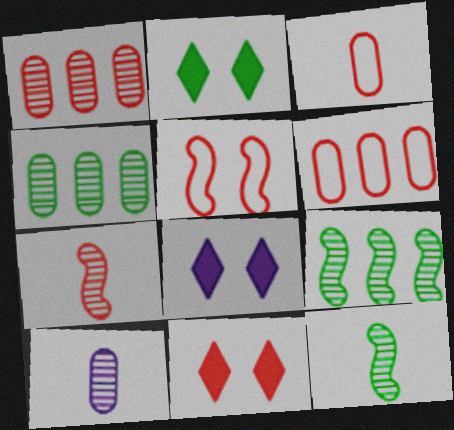[[2, 8, 11], 
[3, 8, 9], 
[6, 7, 11], 
[6, 8, 12]]